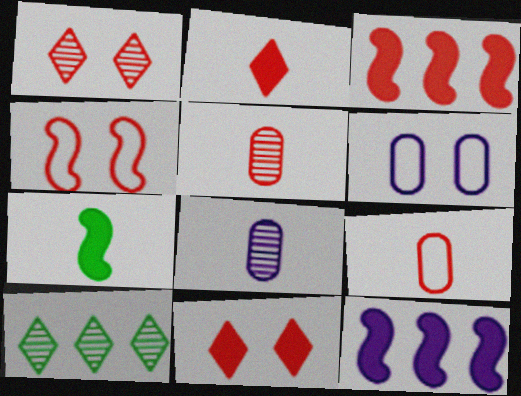[[1, 3, 9]]